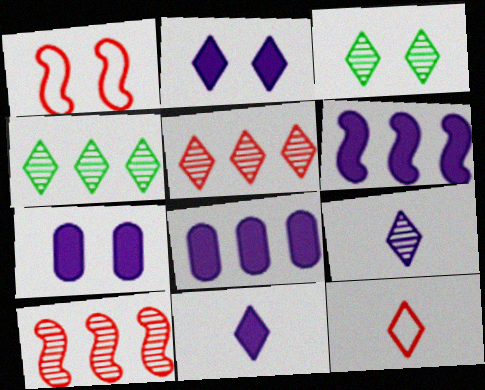[[1, 3, 7], 
[2, 4, 12], 
[3, 5, 9], 
[6, 7, 11]]